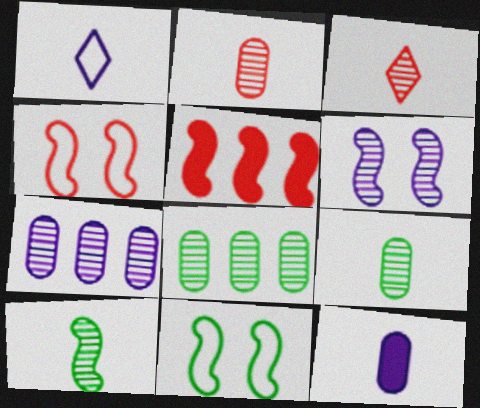[[3, 6, 8]]